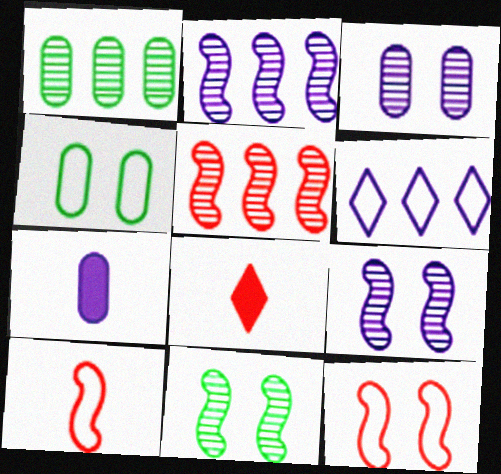[[2, 4, 8], 
[4, 6, 10], 
[6, 7, 9]]